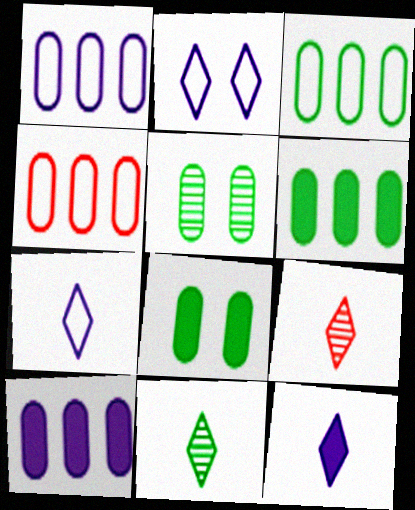[[1, 3, 4]]